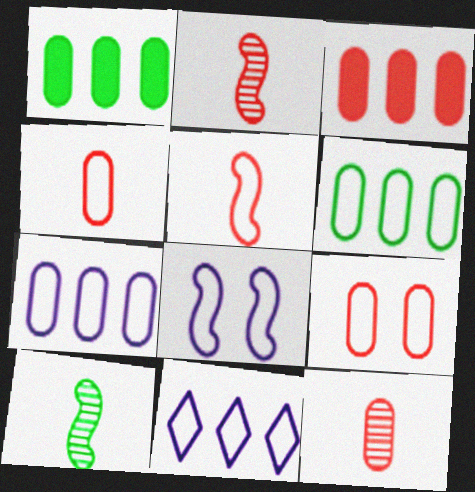[[3, 9, 12]]